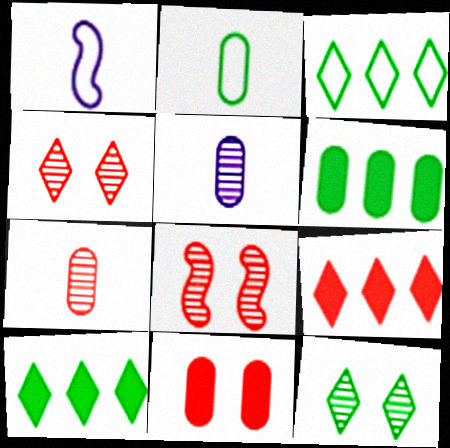[[1, 4, 6]]